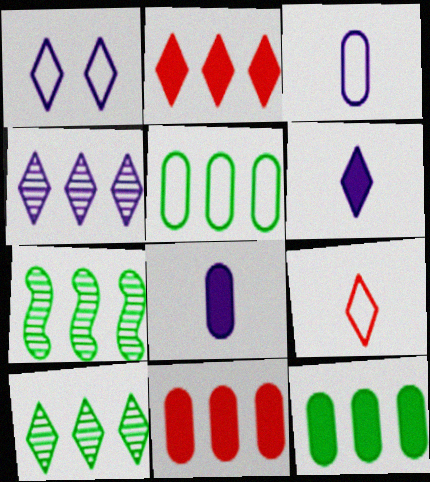[[1, 4, 6]]